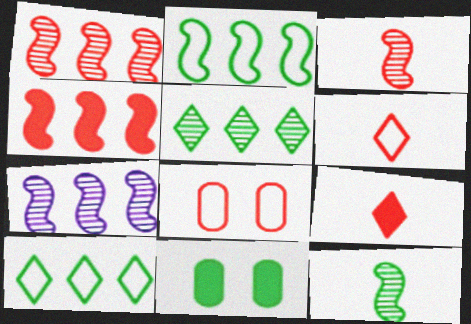[[1, 8, 9], 
[2, 4, 7], 
[6, 7, 11], 
[10, 11, 12]]